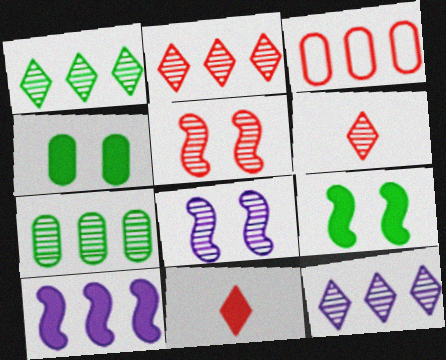[[1, 2, 12], 
[1, 3, 10], 
[3, 5, 11], 
[4, 10, 11], 
[6, 7, 8]]